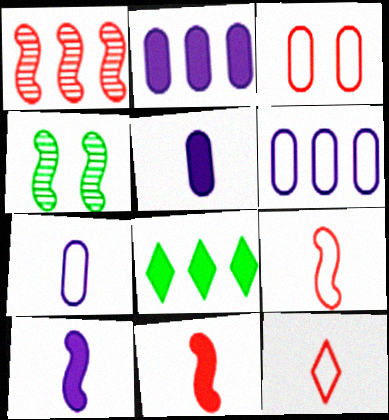[[1, 6, 8], 
[2, 4, 12]]